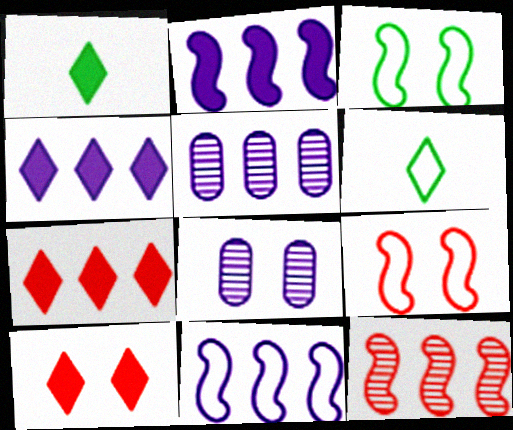[[1, 4, 10], 
[1, 5, 9], 
[3, 8, 10], 
[4, 5, 11]]